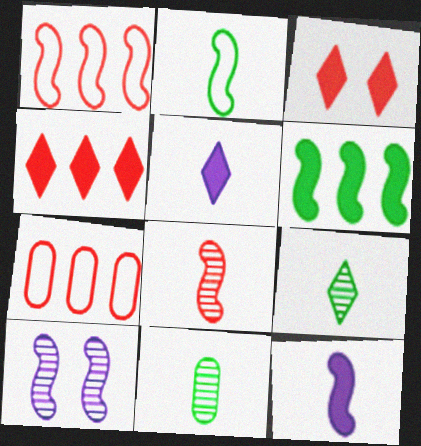[[2, 8, 12], 
[3, 7, 8]]